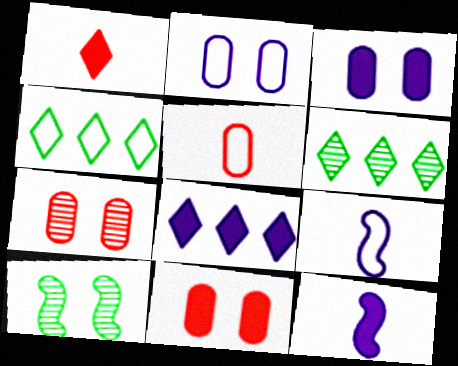[[3, 8, 12], 
[4, 7, 12], 
[5, 8, 10], 
[6, 9, 11]]